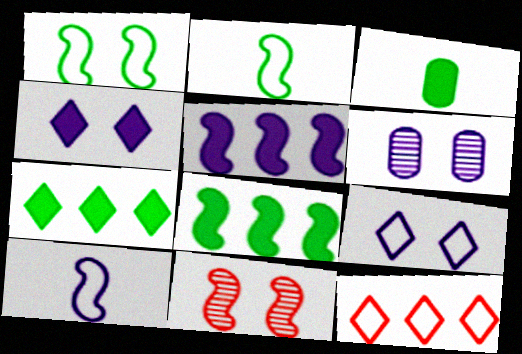[[2, 5, 11], 
[8, 10, 11]]